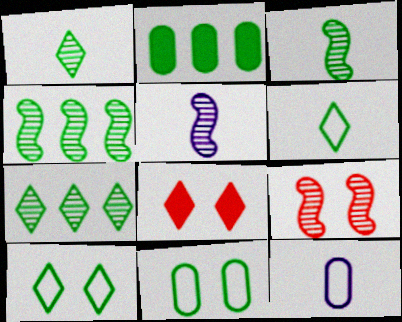[[2, 3, 10], 
[4, 5, 9], 
[4, 8, 12]]